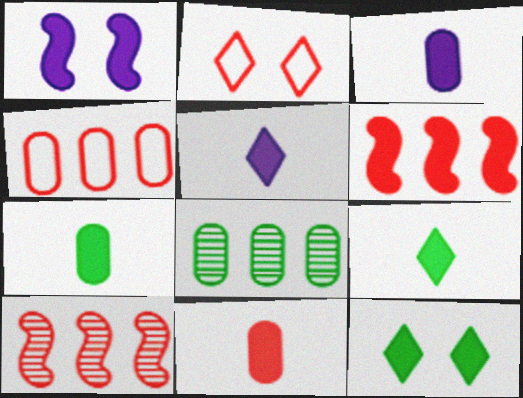[[2, 10, 11], 
[3, 6, 12], 
[3, 7, 11]]